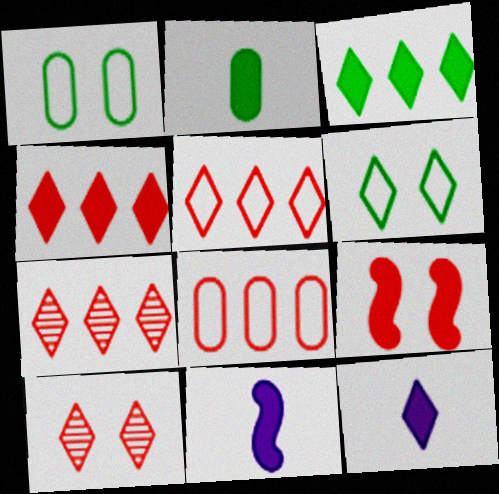[[1, 7, 11], 
[4, 5, 7], 
[6, 7, 12]]